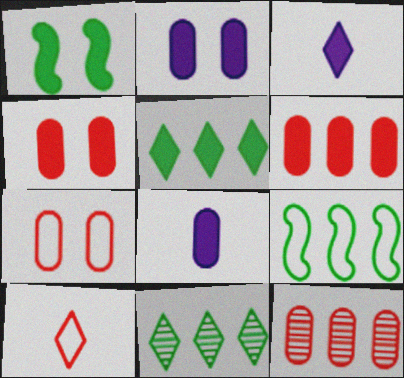[[1, 3, 6]]